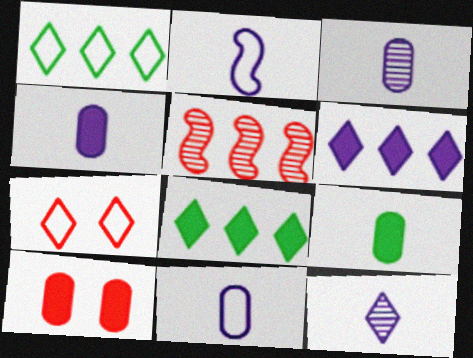[[2, 4, 12], 
[3, 4, 11], 
[7, 8, 12]]